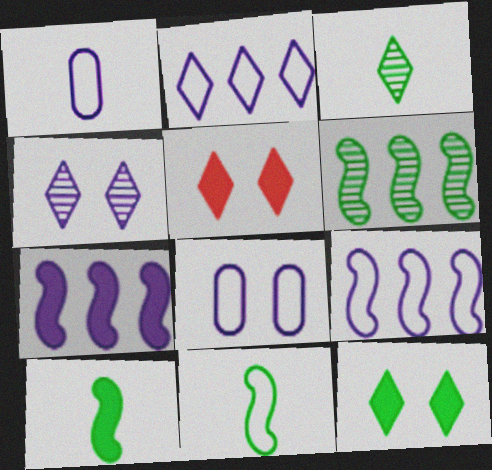[[1, 4, 7], 
[1, 5, 6], 
[2, 3, 5]]